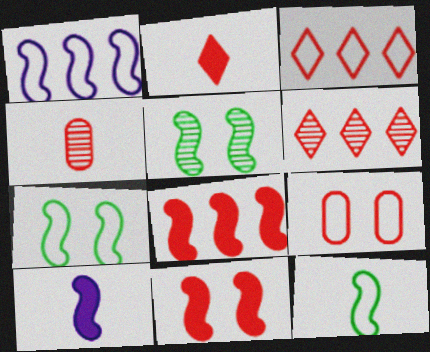[[3, 4, 11]]